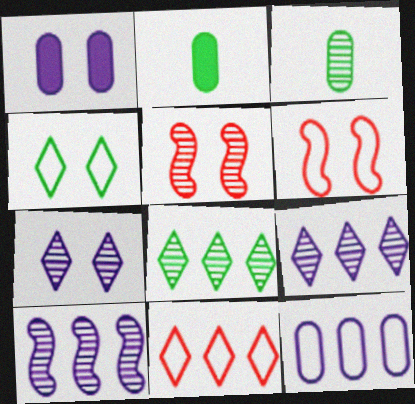[[1, 4, 5], 
[2, 6, 9], 
[3, 5, 9]]